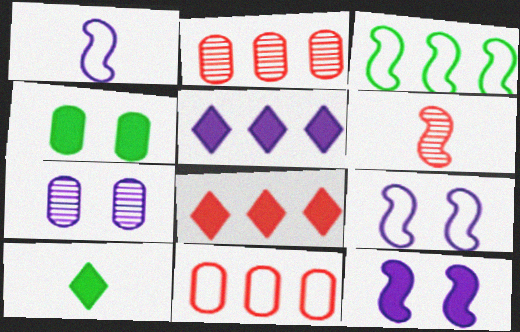[[1, 5, 7], 
[2, 3, 5], 
[2, 9, 10], 
[3, 6, 12]]